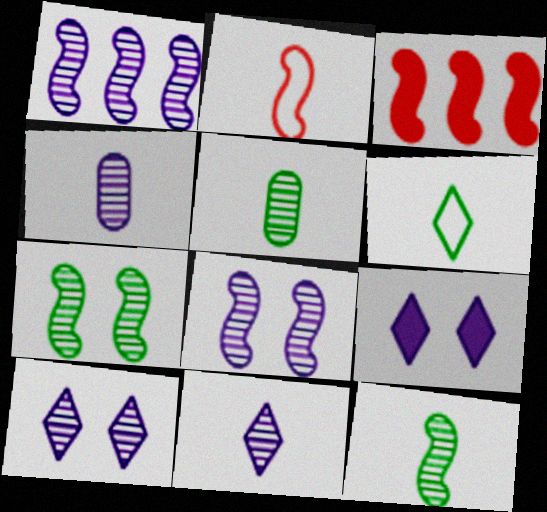[[1, 4, 10]]